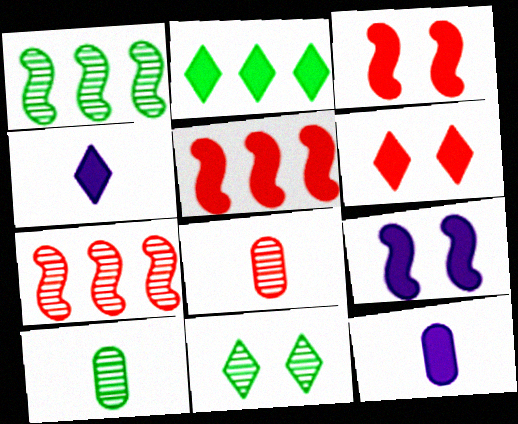[[1, 10, 11], 
[2, 3, 12], 
[2, 4, 6]]